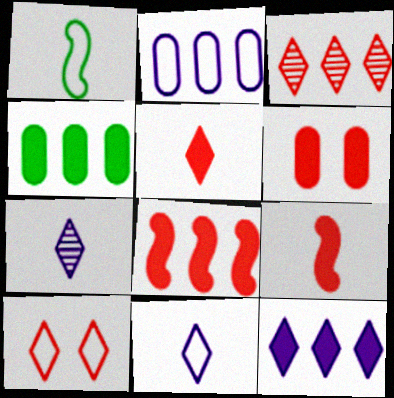[[1, 2, 10], 
[3, 5, 10], 
[4, 8, 12], 
[5, 6, 8]]